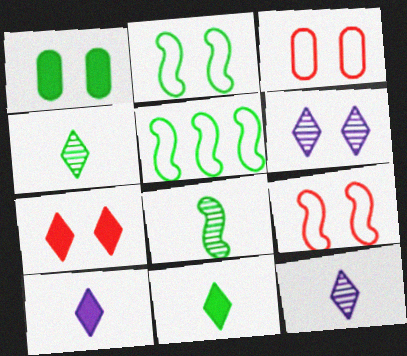[[1, 4, 5], 
[1, 6, 9]]